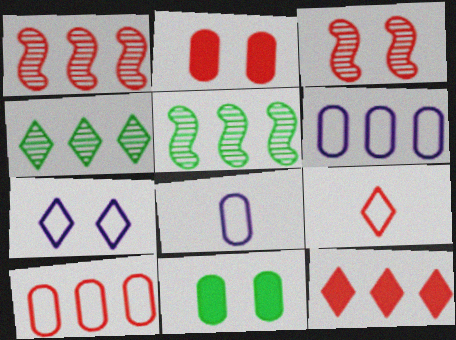[[1, 2, 9], 
[1, 10, 12], 
[3, 7, 11], 
[5, 6, 12]]